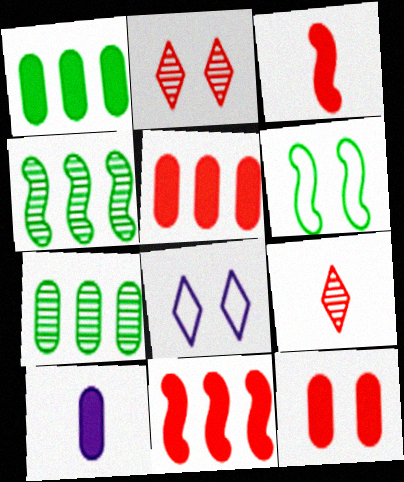[[1, 10, 12], 
[3, 7, 8]]